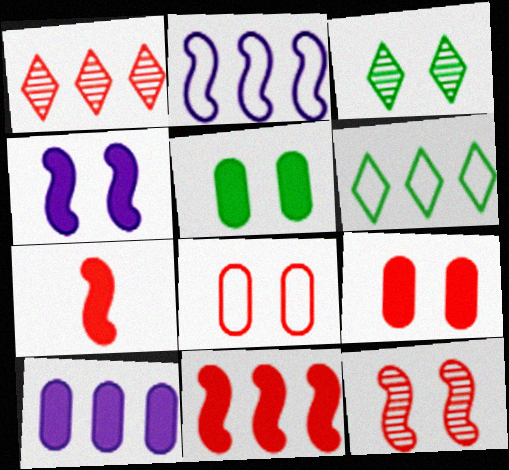[[1, 7, 8], 
[3, 4, 8]]